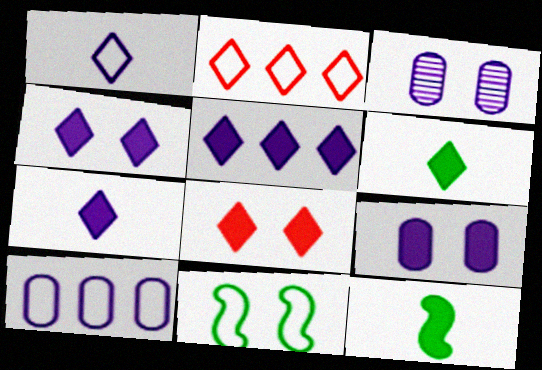[[2, 3, 12], 
[3, 8, 11], 
[4, 5, 7], 
[5, 6, 8]]